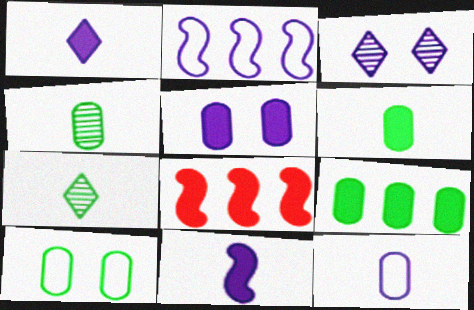[[4, 9, 10]]